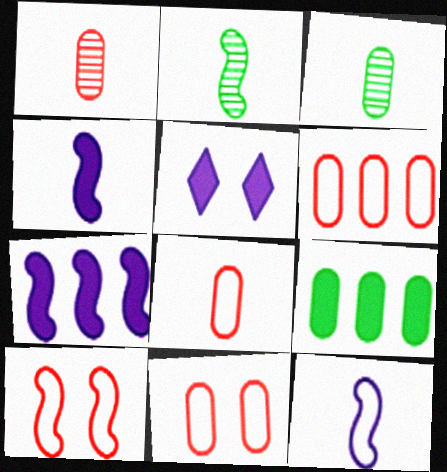[[2, 5, 6], 
[2, 7, 10], 
[6, 8, 11]]